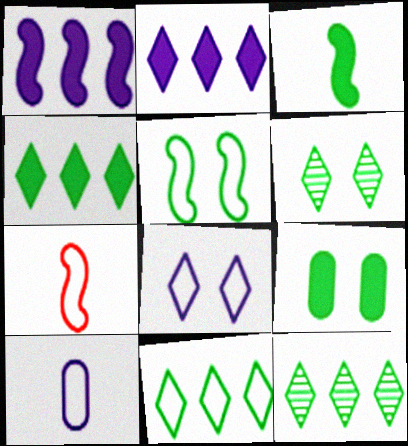[[3, 4, 9], 
[4, 11, 12], 
[5, 6, 9]]